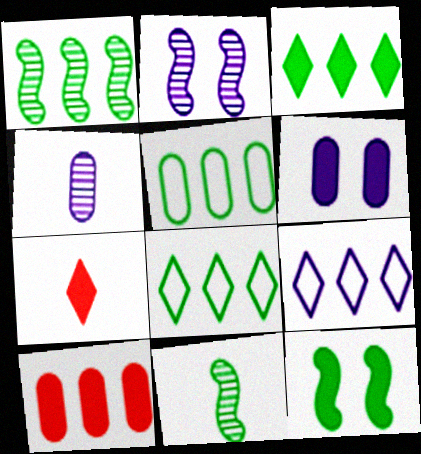[[1, 3, 5], 
[1, 9, 10], 
[2, 5, 7]]